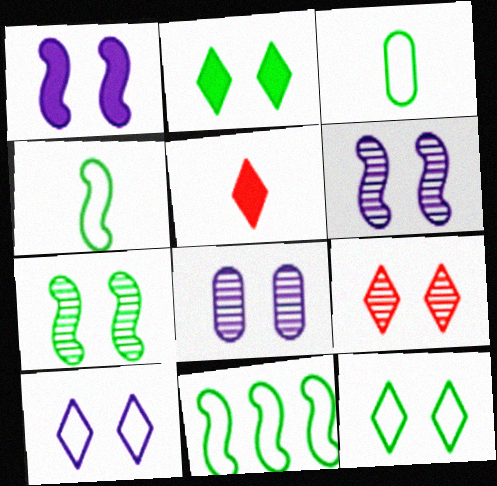[[1, 8, 10], 
[2, 9, 10], 
[3, 11, 12], 
[5, 8, 11], 
[7, 8, 9]]